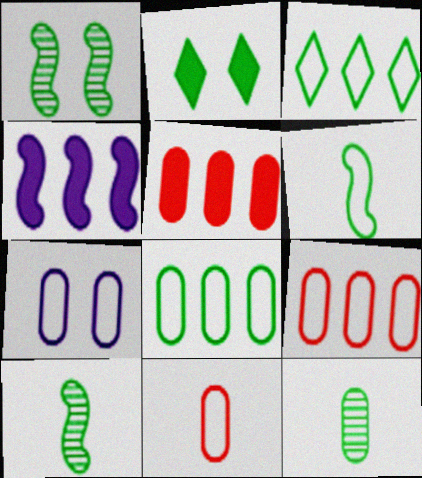[[2, 8, 10], 
[5, 7, 12], 
[7, 8, 11]]